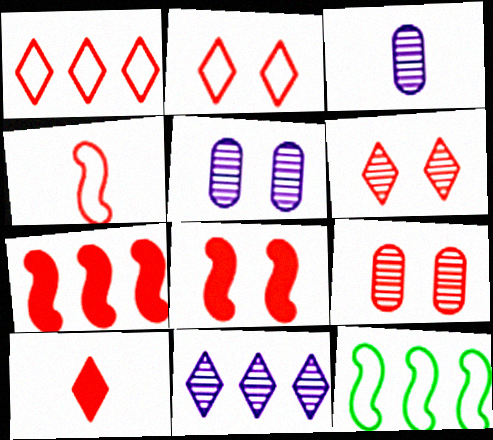[[1, 6, 10], 
[2, 8, 9], 
[5, 10, 12]]